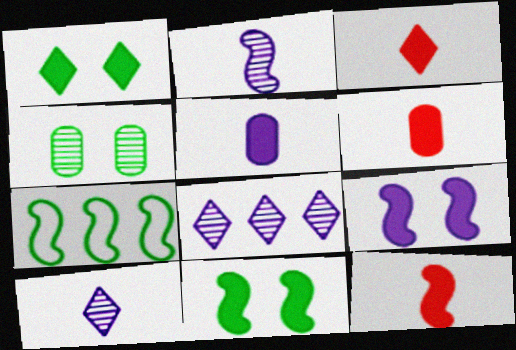[[3, 6, 12]]